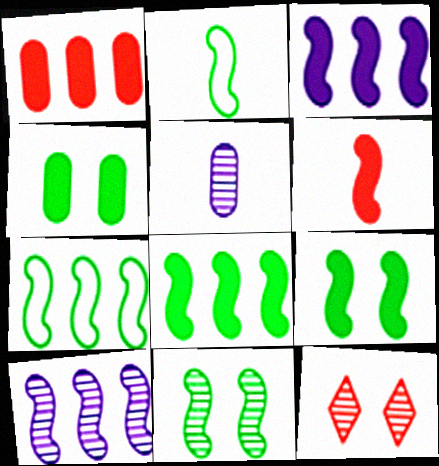[[2, 8, 11], 
[3, 6, 9]]